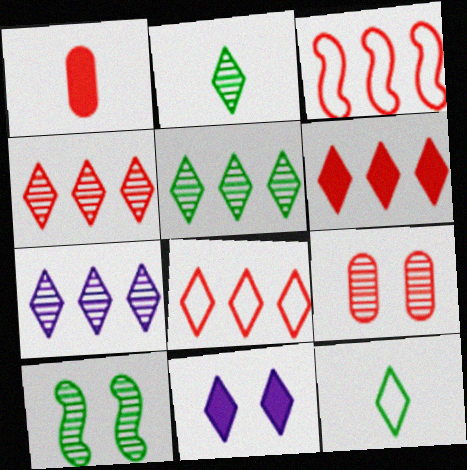[[2, 8, 11], 
[4, 5, 7], 
[4, 6, 8], 
[4, 11, 12]]